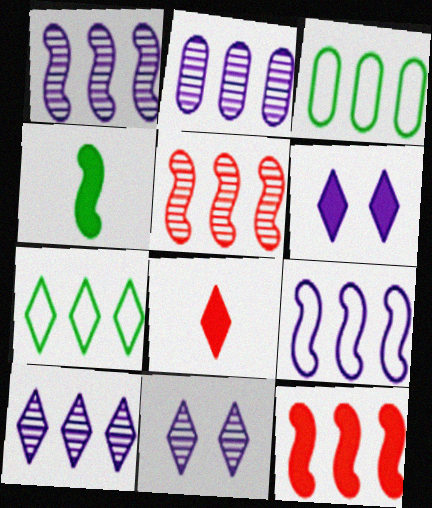[[1, 2, 10], 
[2, 7, 12], 
[3, 10, 12], 
[7, 8, 11]]